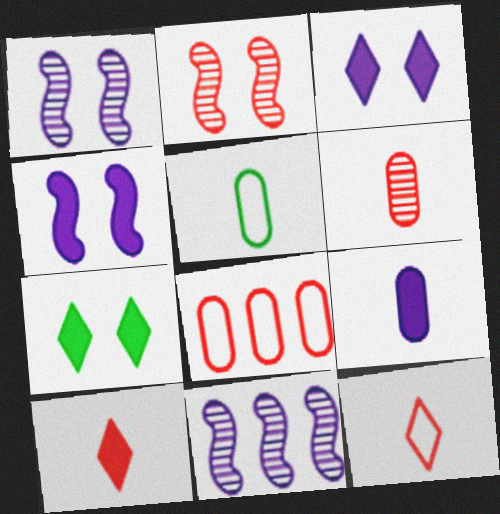[[2, 8, 10], 
[5, 6, 9]]